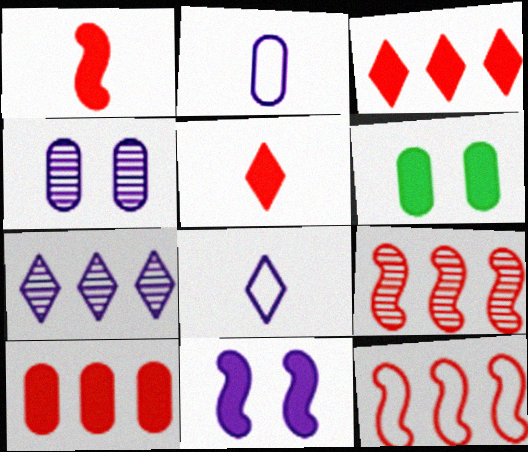[[2, 7, 11], 
[6, 8, 9]]